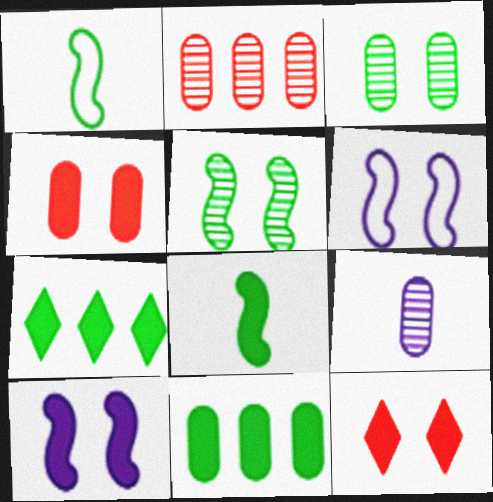[[1, 3, 7], 
[2, 3, 9], 
[3, 6, 12]]